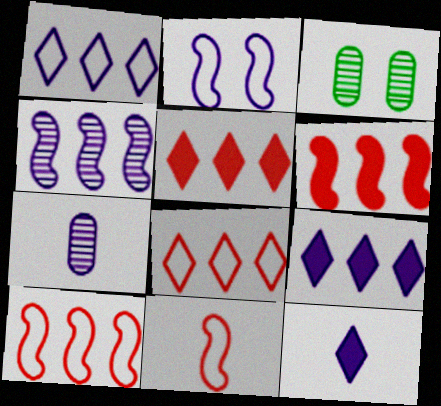[[2, 7, 9], 
[3, 9, 11], 
[3, 10, 12]]